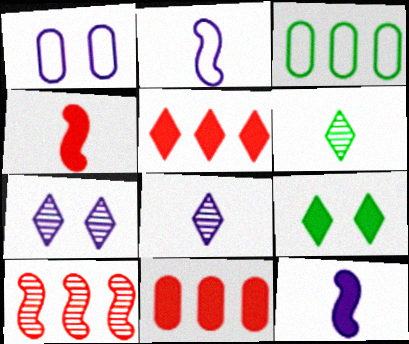[[3, 4, 7], 
[9, 11, 12]]